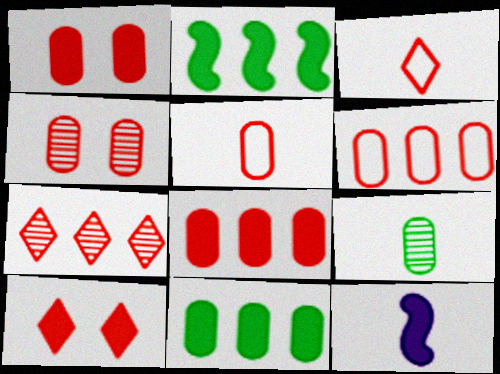[[3, 7, 10], 
[3, 9, 12], 
[4, 5, 8], 
[10, 11, 12]]